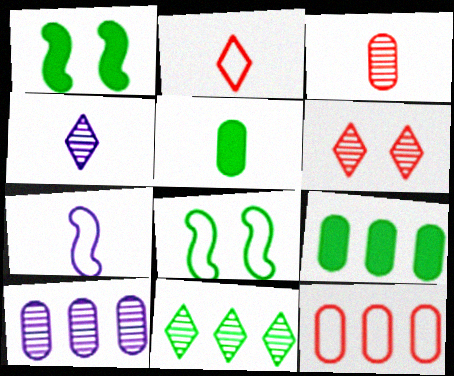[[1, 2, 10], 
[1, 4, 12], 
[4, 6, 11], 
[5, 8, 11], 
[6, 7, 9], 
[9, 10, 12]]